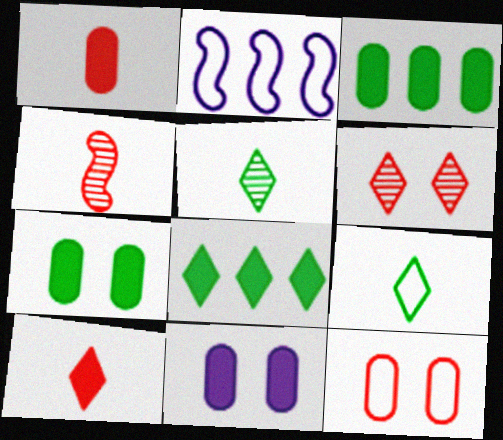[[1, 3, 11], 
[2, 9, 12]]